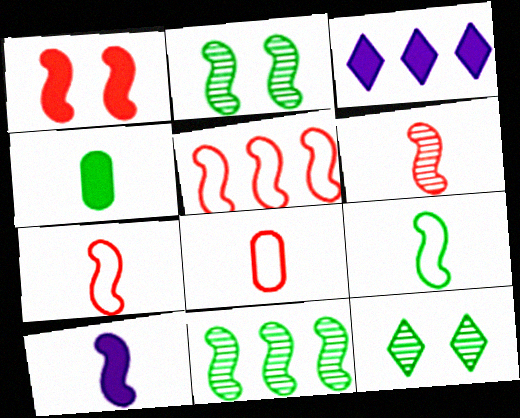[[1, 3, 4], 
[1, 5, 6], 
[2, 3, 8], 
[2, 5, 10], 
[6, 9, 10]]